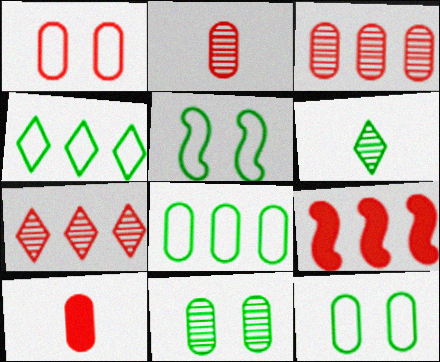[[1, 3, 10]]